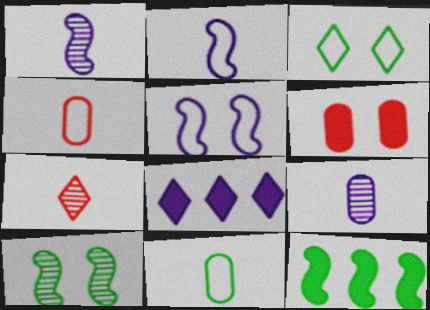[[3, 7, 8], 
[4, 8, 10], 
[5, 8, 9]]